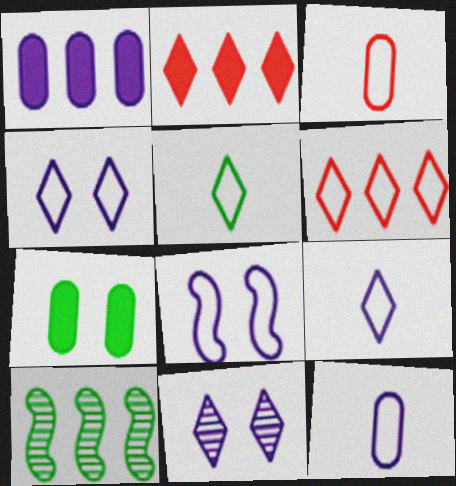[[1, 6, 10], 
[2, 5, 11], 
[4, 5, 6], 
[5, 7, 10]]